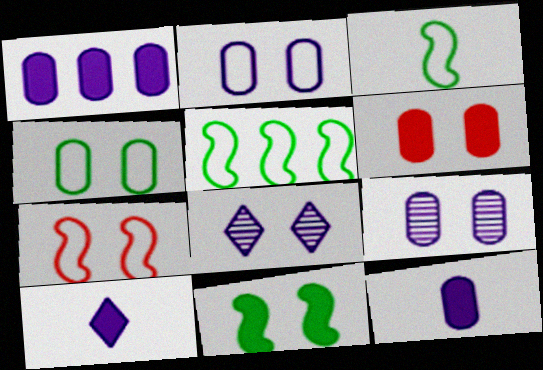[[4, 6, 9]]